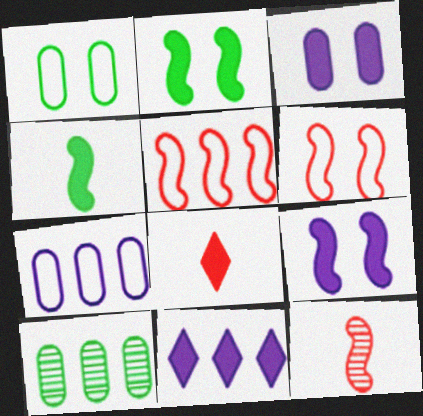[[1, 11, 12], 
[5, 10, 11]]